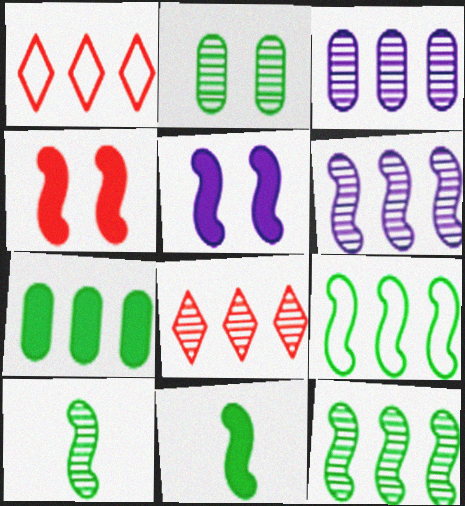[[1, 6, 7], 
[3, 8, 12]]